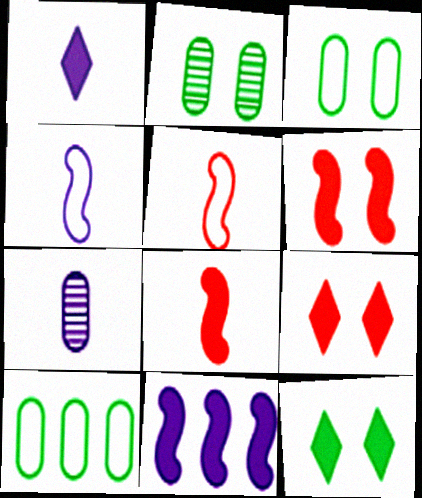[[1, 4, 7]]